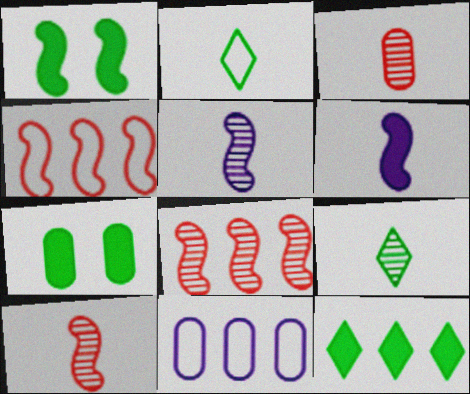[[1, 4, 5], 
[2, 3, 6], 
[3, 5, 9], 
[3, 7, 11], 
[8, 11, 12]]